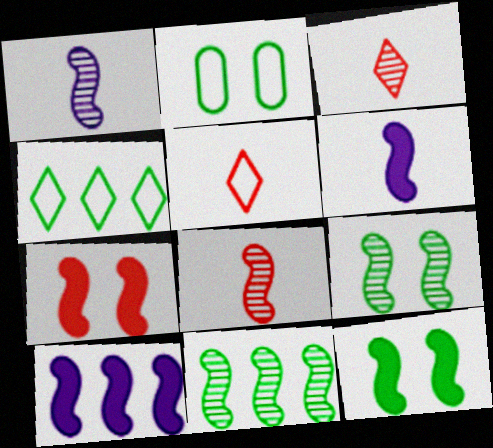[[2, 3, 10]]